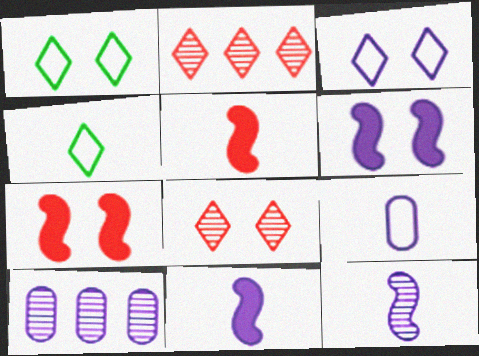[[1, 5, 10], 
[3, 10, 11], 
[4, 7, 10]]